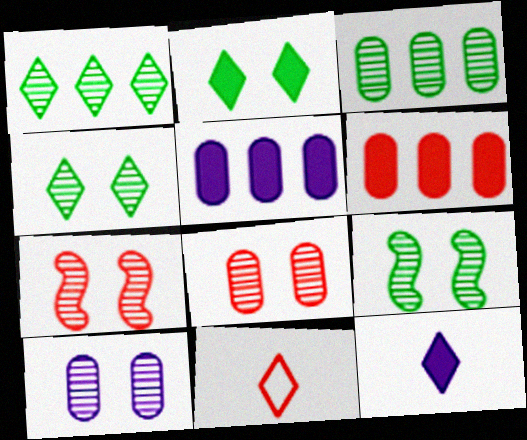[[4, 7, 10], 
[5, 9, 11], 
[6, 7, 11]]